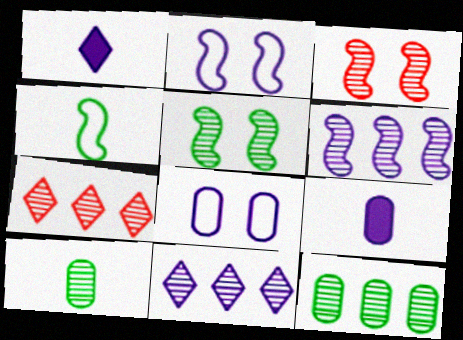[[1, 6, 8], 
[2, 9, 11], 
[3, 10, 11], 
[6, 7, 12]]